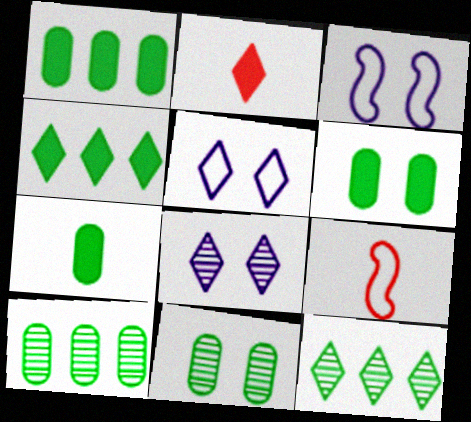[[1, 6, 7], 
[1, 8, 9], 
[2, 3, 10], 
[2, 5, 12]]